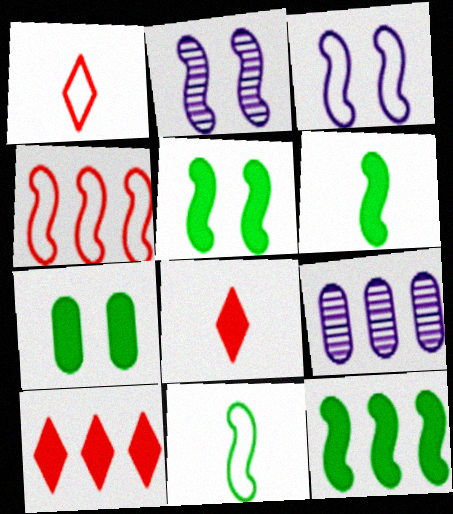[[1, 5, 9], 
[2, 4, 6], 
[3, 4, 11], 
[5, 6, 12]]